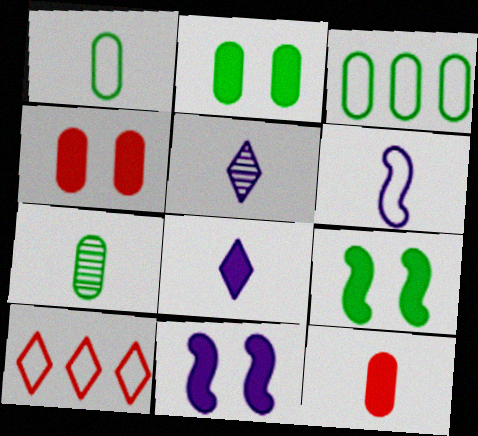[[2, 3, 7], 
[7, 10, 11]]